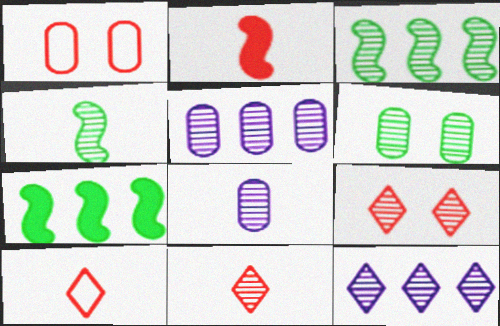[[3, 8, 9], 
[4, 5, 9], 
[4, 8, 11]]